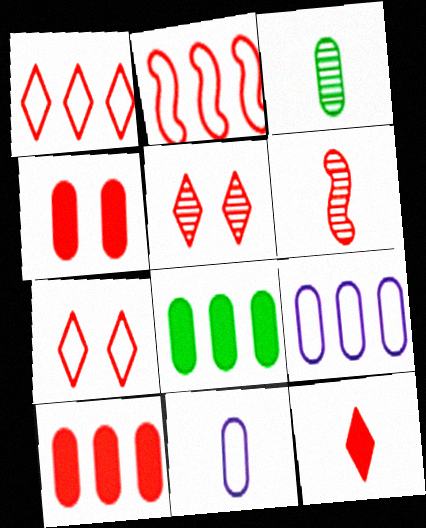[[1, 4, 6], 
[1, 5, 12], 
[3, 4, 9], 
[6, 7, 10]]